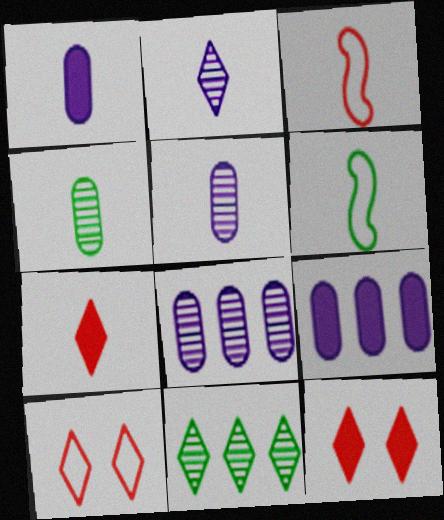[[5, 6, 7], 
[6, 8, 12]]